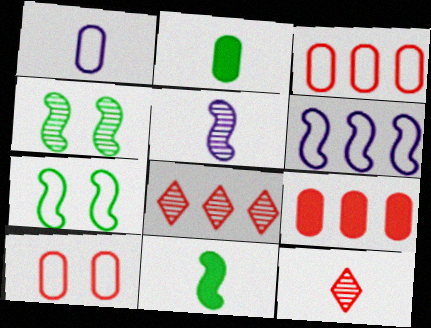[[1, 11, 12]]